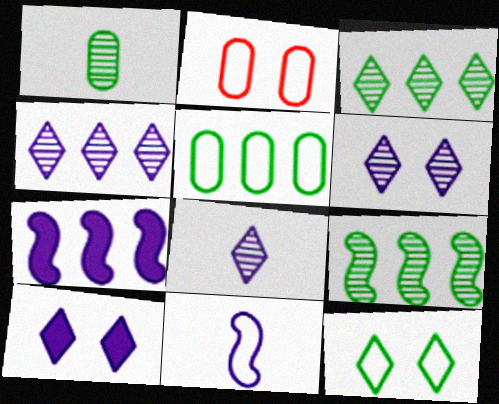[[4, 6, 8]]